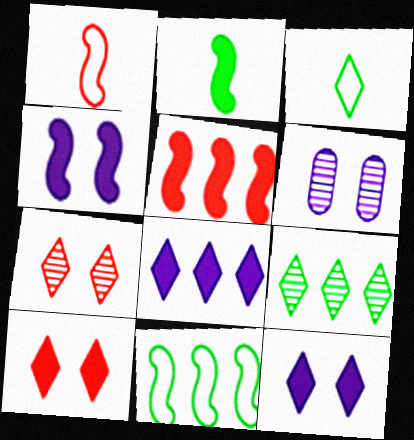[[2, 4, 5], 
[3, 5, 6], 
[3, 7, 8]]